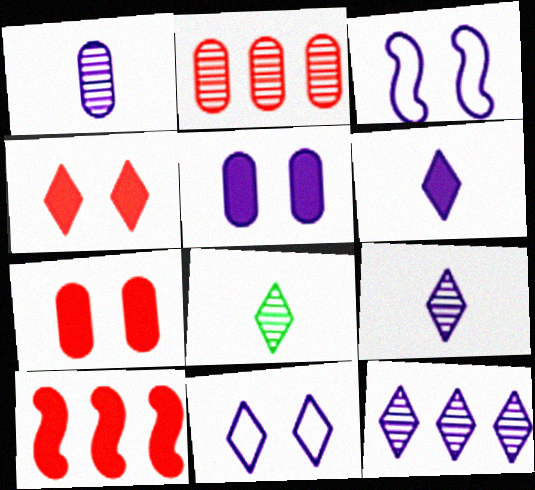[[6, 11, 12]]